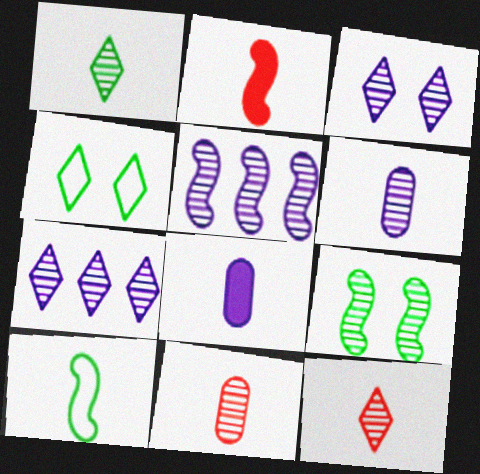[[3, 5, 6], 
[7, 9, 11], 
[8, 10, 12]]